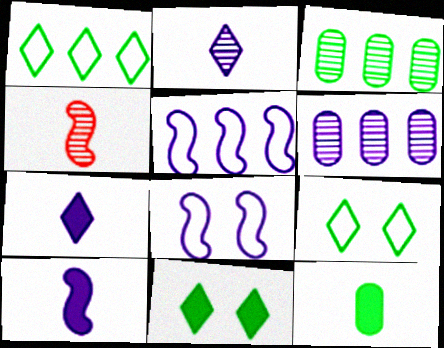[[6, 7, 8]]